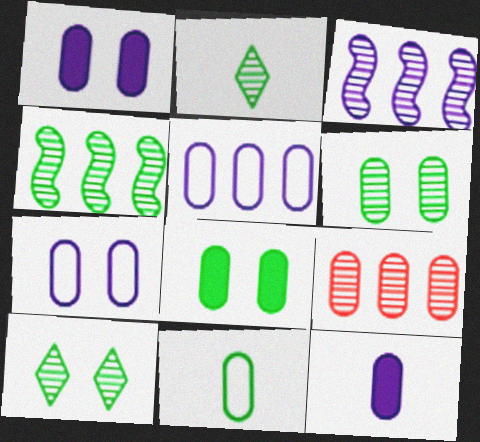[[1, 9, 11], 
[2, 4, 6]]